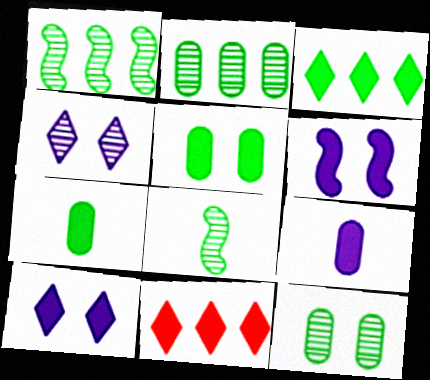[[6, 7, 11]]